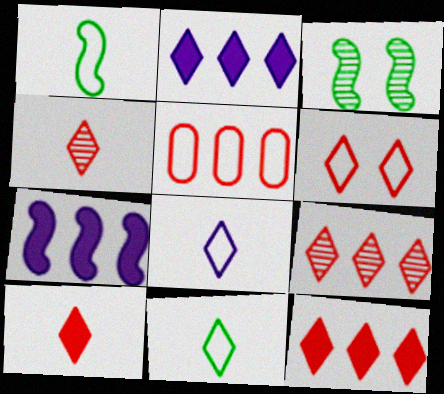[[4, 6, 12], 
[6, 9, 10]]